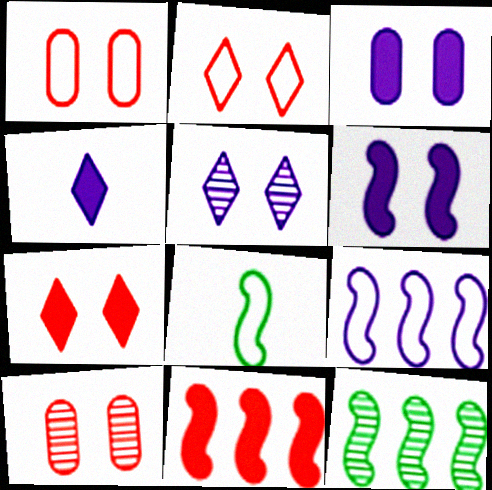[[1, 4, 12], 
[9, 11, 12]]